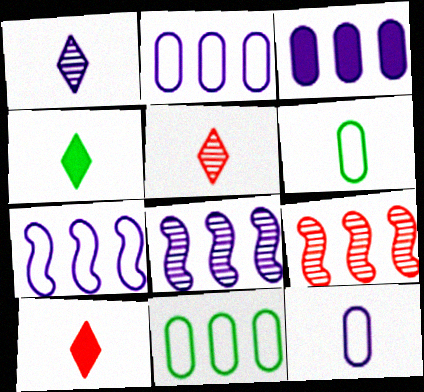[]